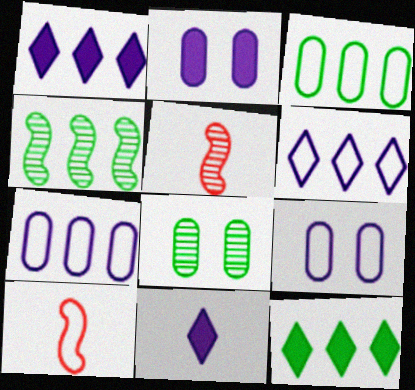[[1, 8, 10], 
[3, 4, 12], 
[5, 9, 12]]